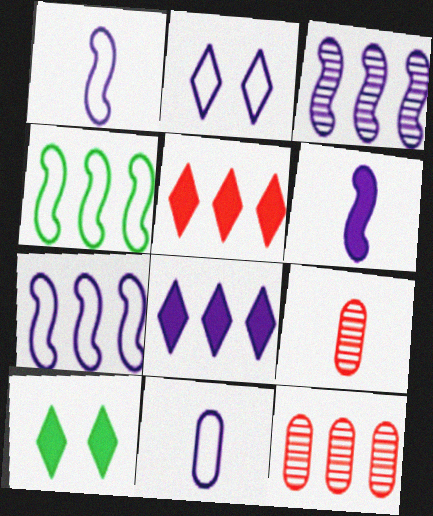[[1, 10, 12], 
[2, 7, 11], 
[4, 8, 12], 
[7, 9, 10]]